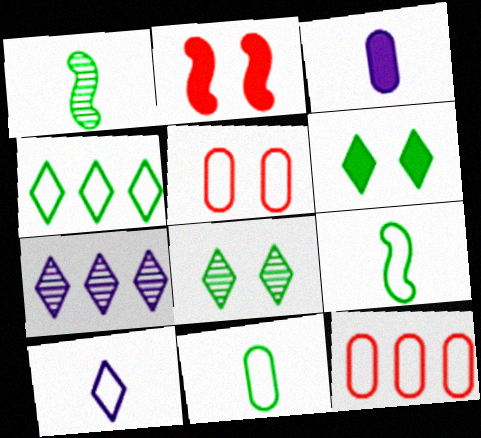[[2, 7, 11]]